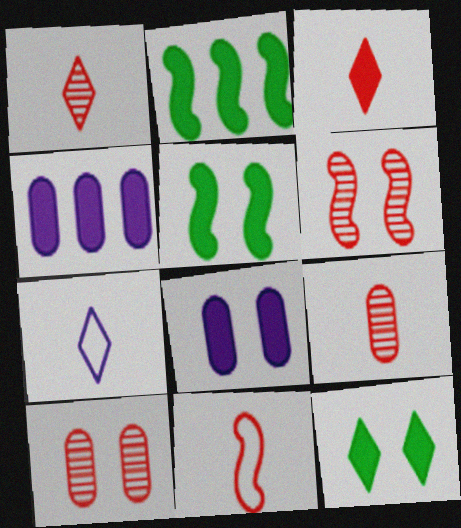[[2, 3, 8], 
[2, 7, 10], 
[3, 4, 5], 
[3, 9, 11]]